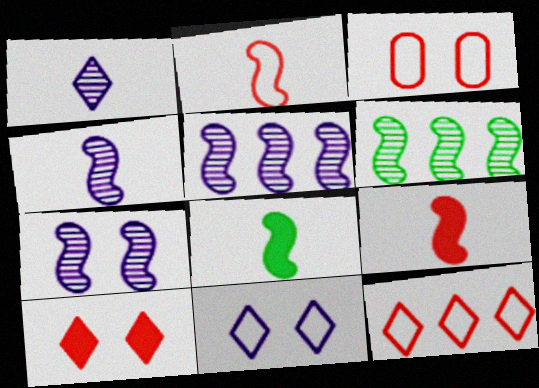[[2, 3, 12], 
[2, 4, 8], 
[4, 5, 7]]